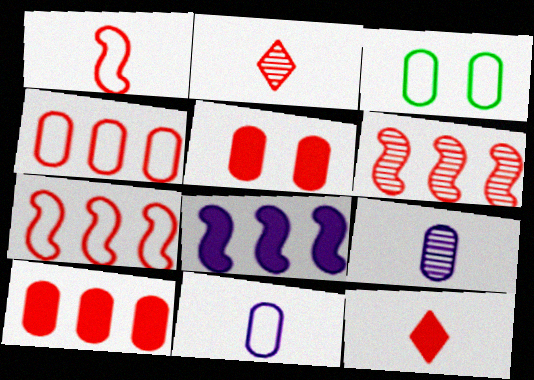[[2, 3, 8], 
[2, 5, 7], 
[3, 4, 11], 
[3, 9, 10]]